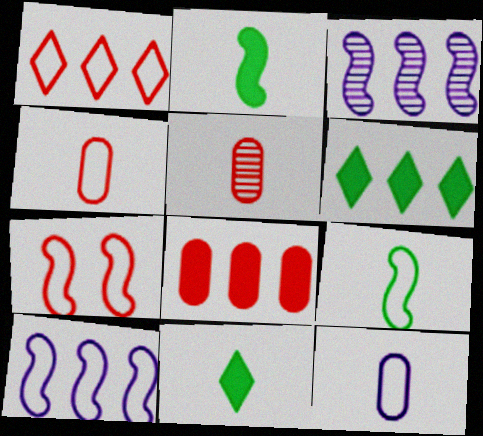[[1, 4, 7], 
[2, 3, 7], 
[7, 9, 10]]